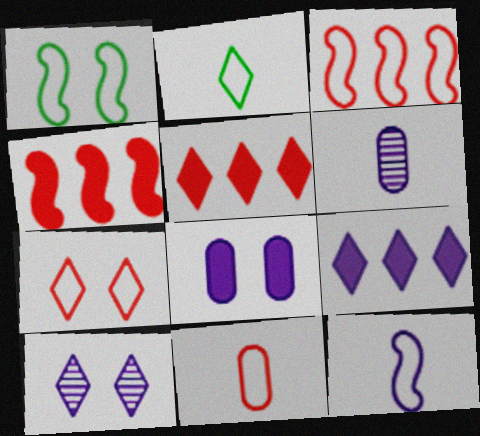[[1, 3, 12], 
[1, 5, 6], 
[2, 5, 10], 
[2, 11, 12], 
[3, 7, 11]]